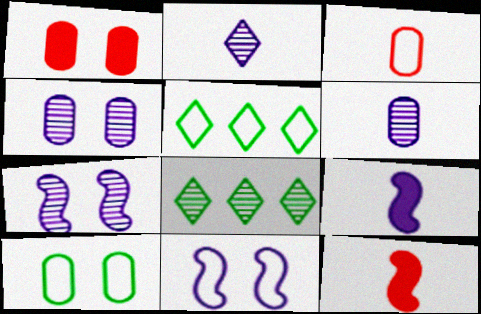[[1, 4, 10], 
[3, 5, 11], 
[4, 5, 12]]